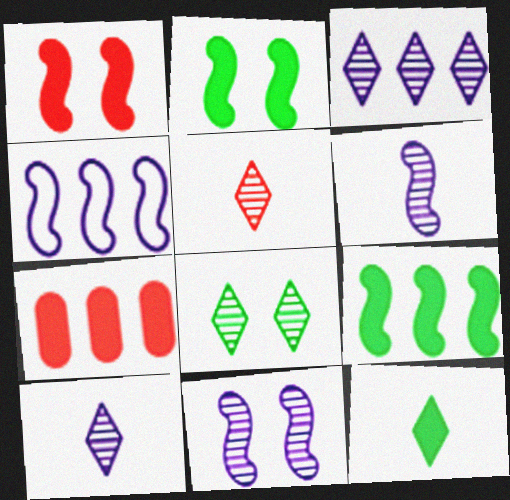[[3, 5, 8]]